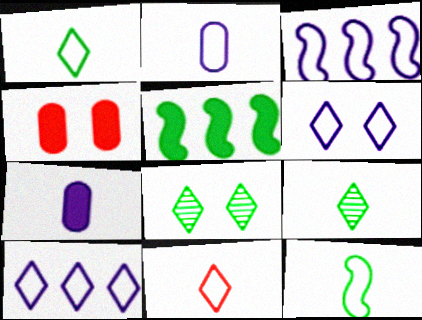[[2, 3, 6], 
[2, 11, 12], 
[3, 4, 9]]